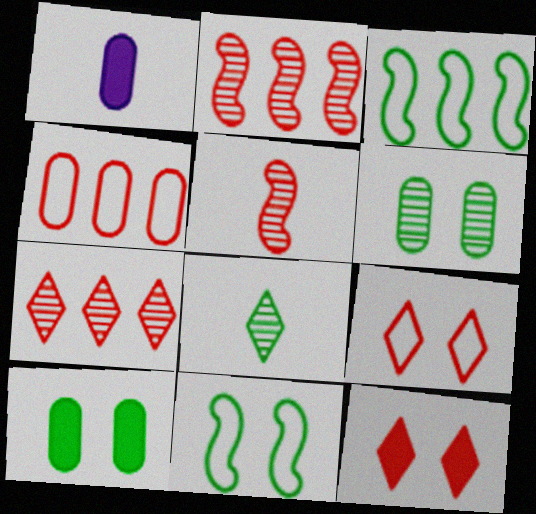[[1, 4, 6], 
[1, 7, 11], 
[3, 8, 10], 
[4, 5, 12]]